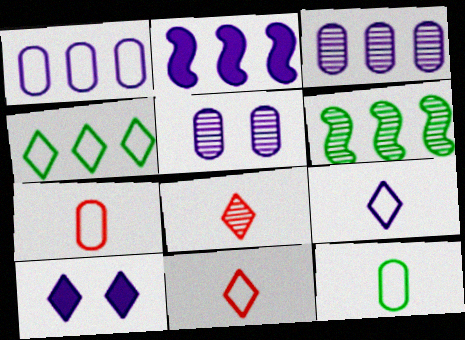[[2, 5, 9], 
[4, 8, 10], 
[5, 6, 8], 
[6, 7, 10]]